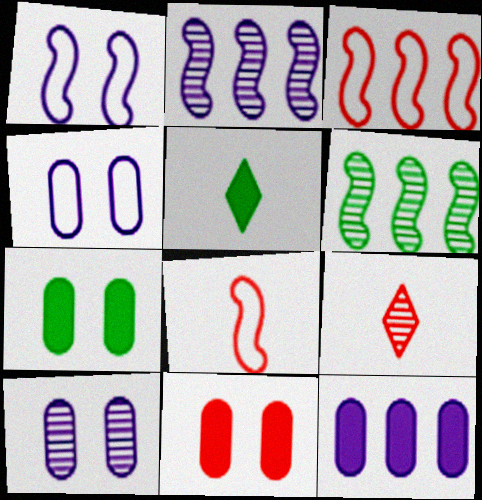[[3, 5, 10], 
[3, 9, 11], 
[6, 9, 10]]